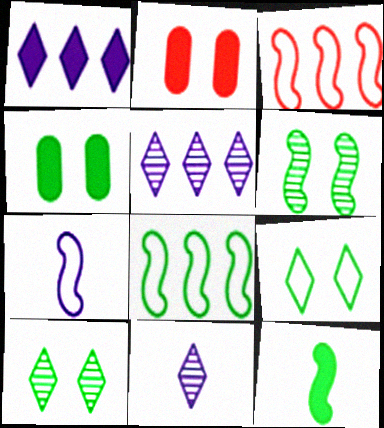[[1, 2, 12], 
[2, 8, 11], 
[3, 4, 11], 
[4, 6, 9], 
[6, 8, 12]]